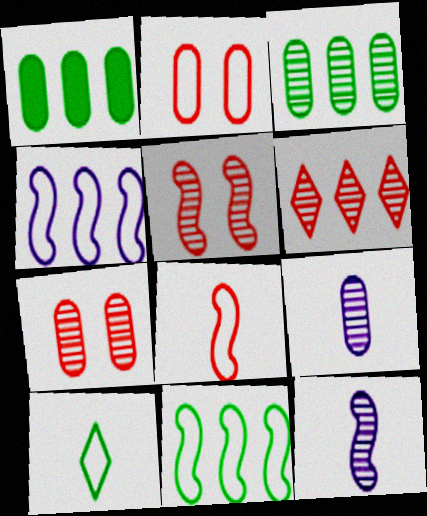[[1, 2, 9], 
[1, 4, 6], 
[2, 4, 10], 
[3, 7, 9]]